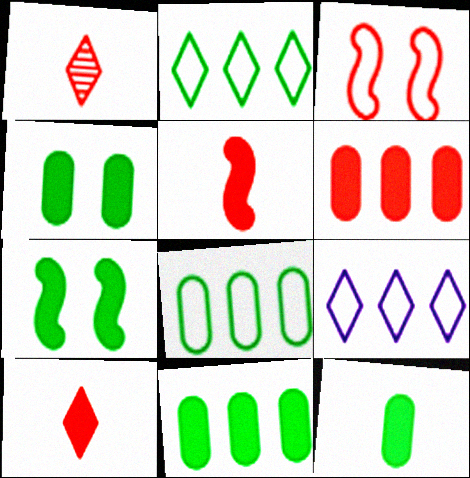[[1, 3, 6], 
[4, 11, 12]]